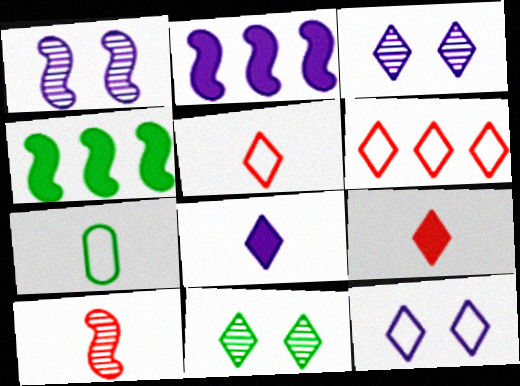[[4, 7, 11], 
[6, 8, 11], 
[7, 8, 10]]